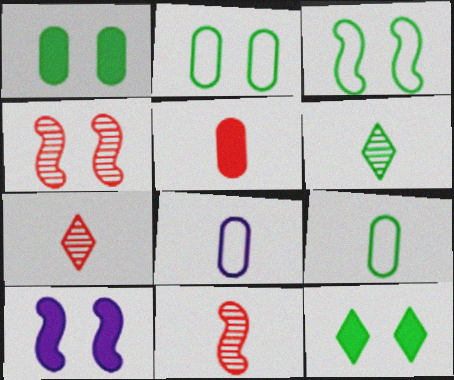[[3, 4, 10]]